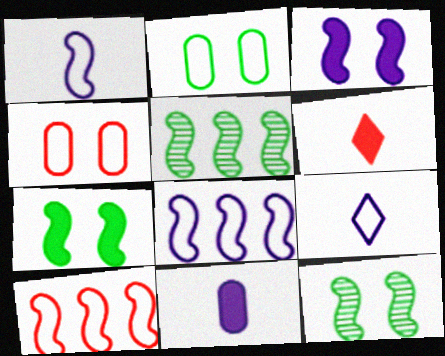[[2, 9, 10]]